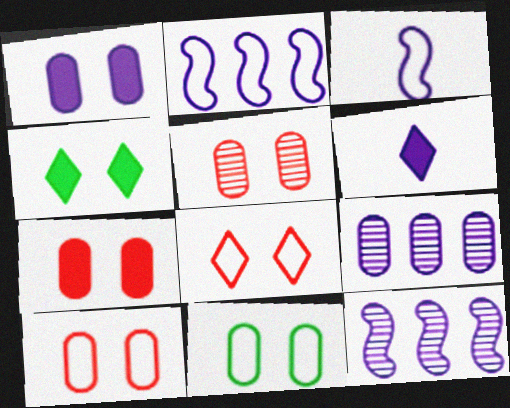[[1, 5, 11], 
[5, 7, 10]]